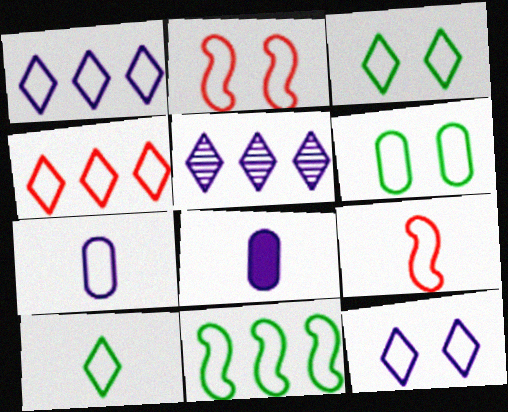[[1, 6, 9], 
[2, 6, 12], 
[4, 10, 12], 
[6, 10, 11], 
[7, 9, 10]]